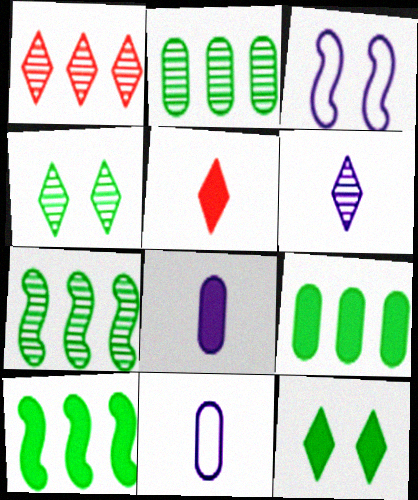[[1, 4, 6], 
[2, 3, 5]]